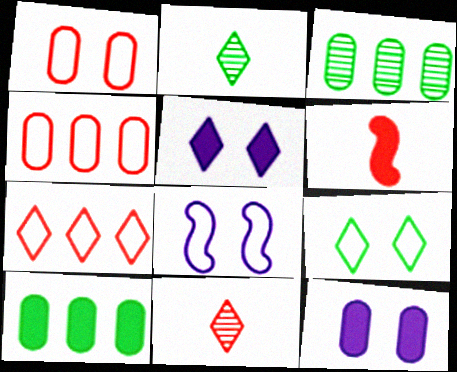[[1, 8, 9], 
[2, 5, 7], 
[5, 6, 10], 
[8, 10, 11]]